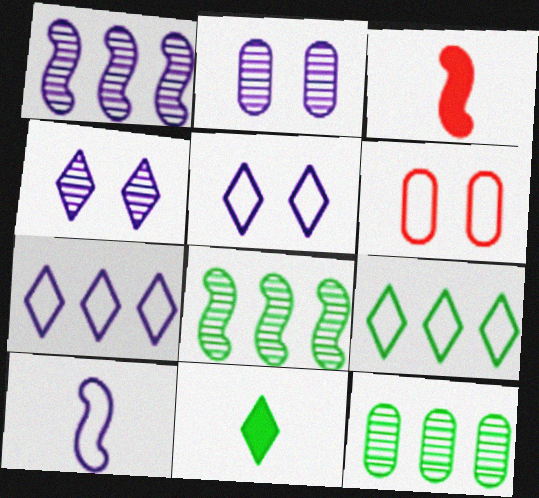[[1, 6, 11], 
[2, 3, 9], 
[3, 5, 12], 
[6, 9, 10]]